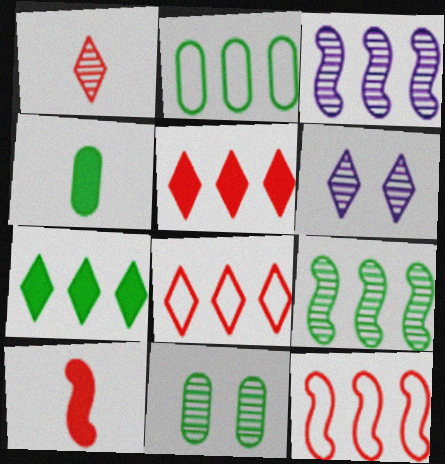[[1, 3, 11], 
[2, 3, 5], 
[2, 4, 11], 
[2, 6, 10], 
[2, 7, 9], 
[4, 6, 12]]